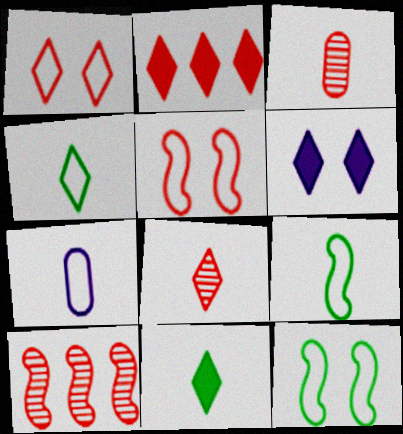[[1, 2, 8], 
[2, 3, 5], 
[2, 6, 11]]